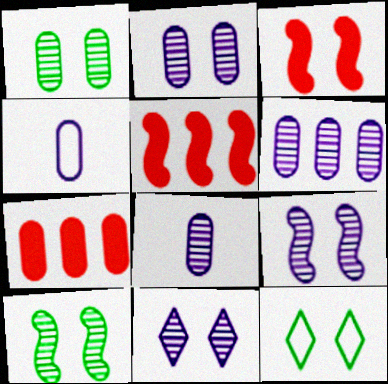[[1, 4, 7], 
[2, 3, 12], 
[2, 6, 8], 
[2, 9, 11], 
[5, 8, 12]]